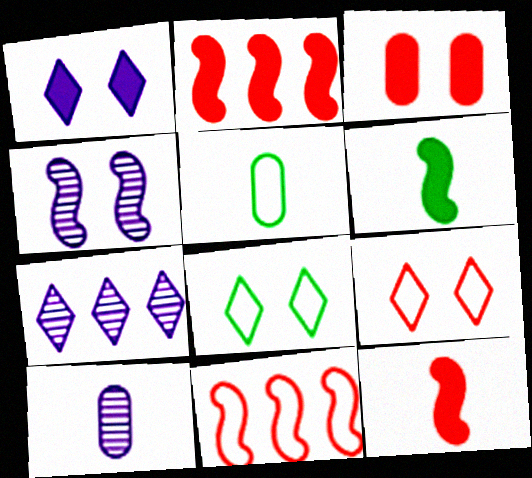[[2, 8, 10], 
[3, 4, 8], 
[4, 6, 11], 
[4, 7, 10]]